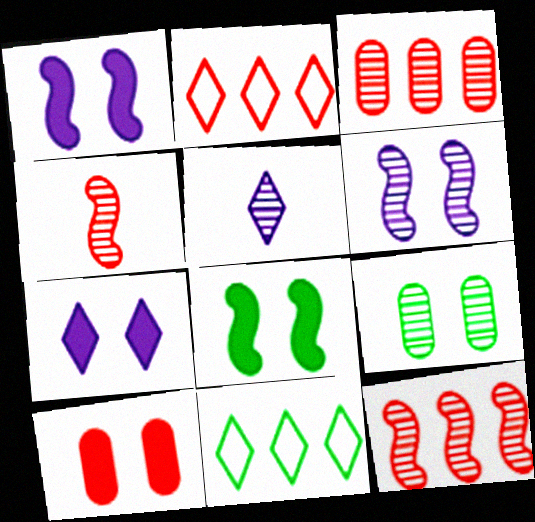[[2, 4, 10], 
[5, 9, 12], 
[7, 8, 10]]